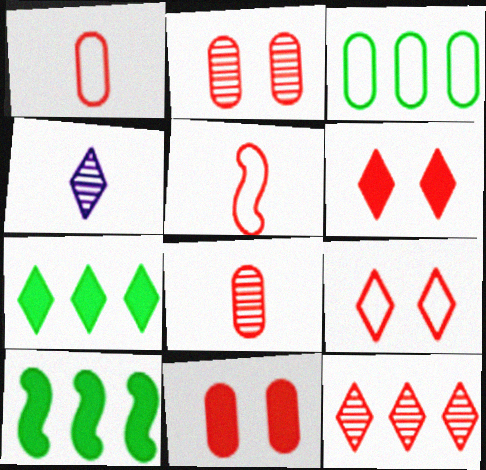[[4, 7, 9], 
[5, 11, 12]]